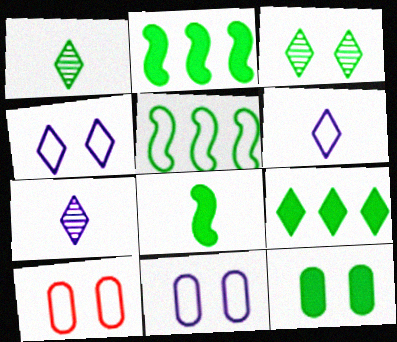[[1, 5, 12], 
[2, 7, 10], 
[5, 6, 10], 
[8, 9, 12]]